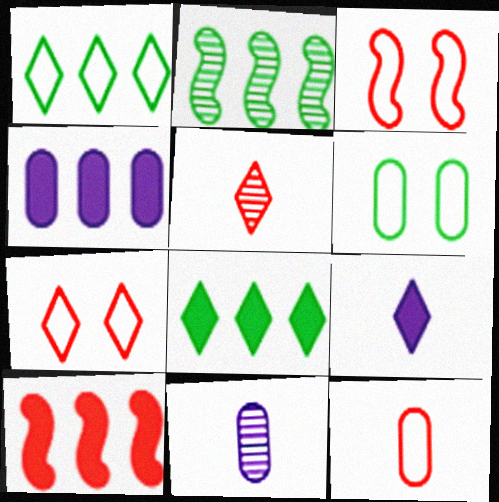[[3, 8, 11], 
[4, 8, 10]]